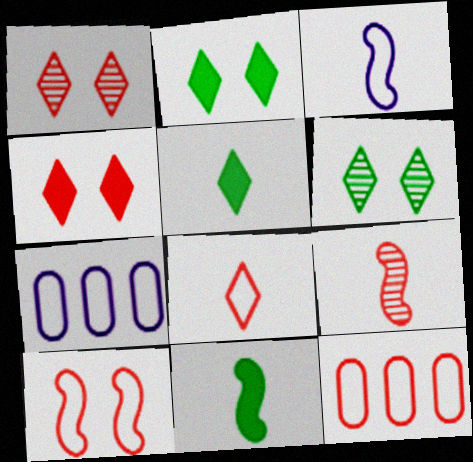[[1, 7, 11], 
[2, 7, 9], 
[3, 9, 11], 
[4, 9, 12], 
[8, 10, 12]]